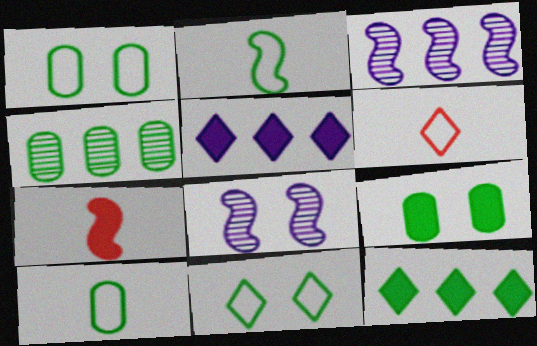[[3, 6, 9], 
[4, 9, 10], 
[5, 7, 9]]